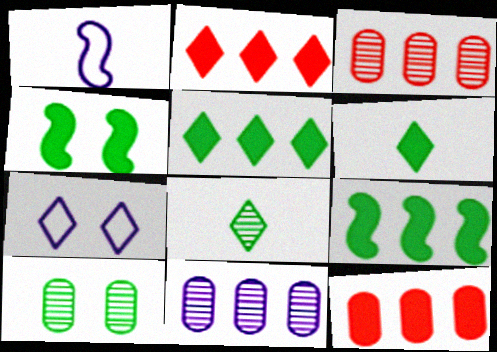[[1, 2, 10], 
[2, 7, 8]]